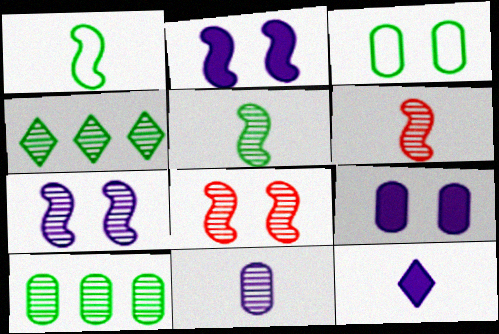[[4, 8, 11]]